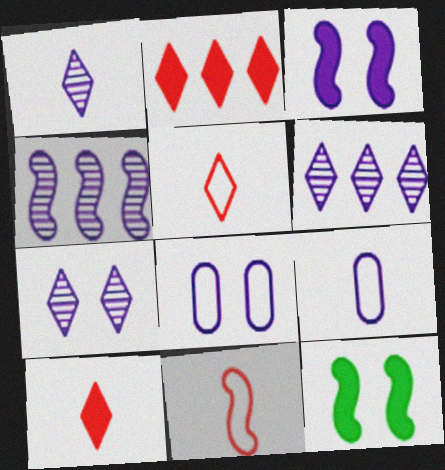[[1, 6, 7], 
[3, 6, 9], 
[3, 7, 8], 
[4, 11, 12]]